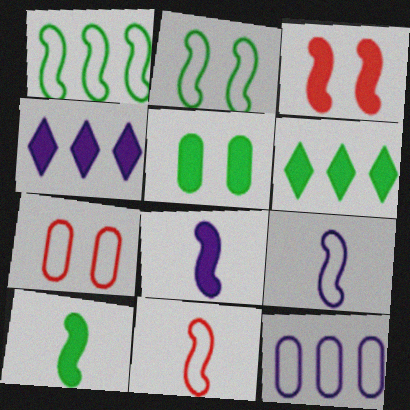[[5, 6, 10]]